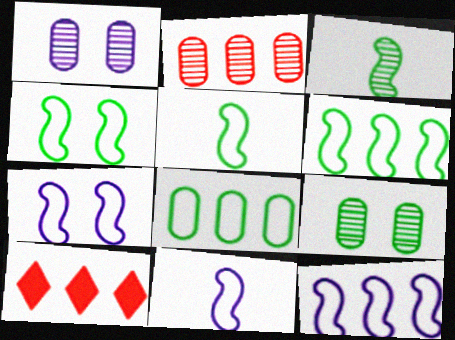[[1, 5, 10], 
[4, 5, 6], 
[7, 11, 12], 
[9, 10, 11]]